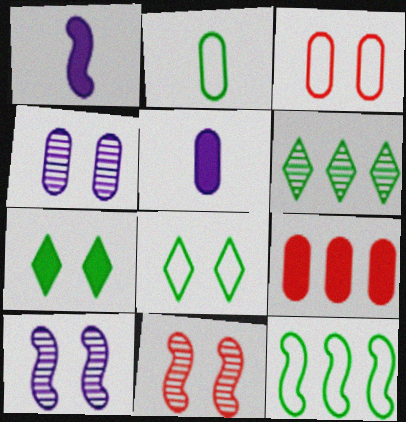[[1, 3, 6], 
[1, 7, 9], 
[1, 11, 12], 
[2, 4, 9], 
[2, 8, 12], 
[3, 7, 10]]